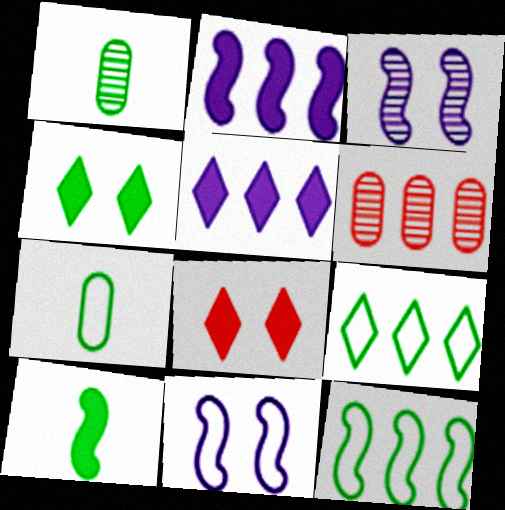[[1, 4, 12], 
[2, 6, 9], 
[5, 6, 12]]